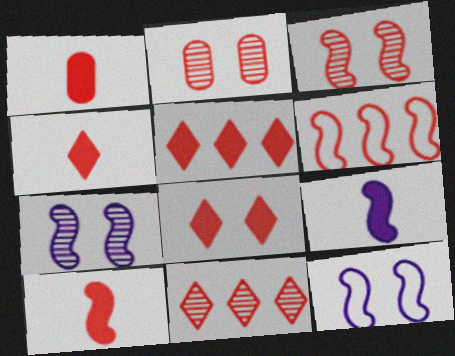[[1, 4, 10], 
[2, 4, 6], 
[3, 6, 10], 
[4, 5, 8]]